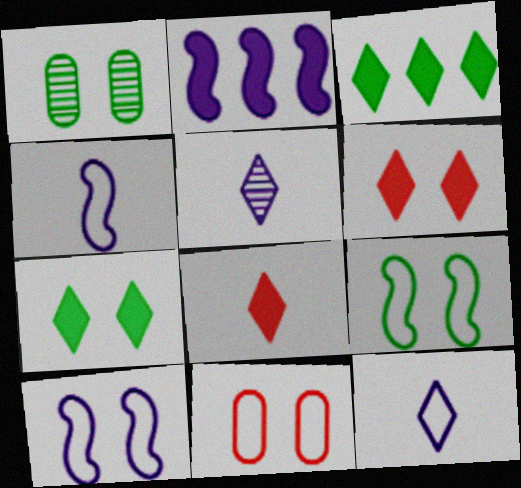[[1, 6, 10], 
[1, 7, 9]]